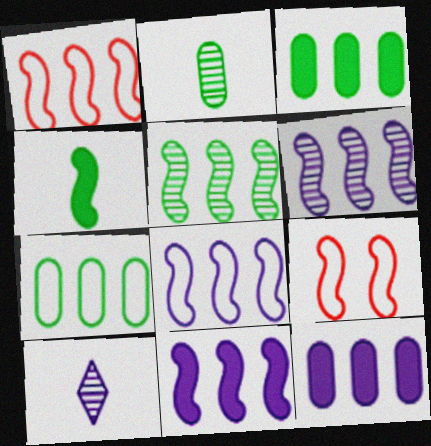[[1, 5, 11], 
[3, 9, 10], 
[4, 6, 9], 
[6, 8, 11]]